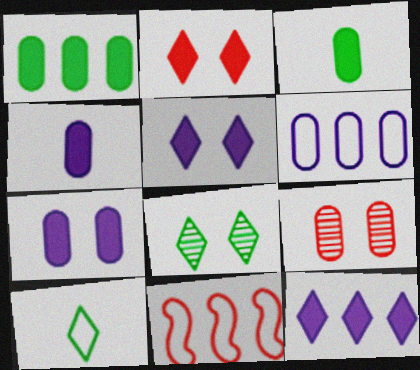[[3, 6, 9], 
[4, 8, 11]]